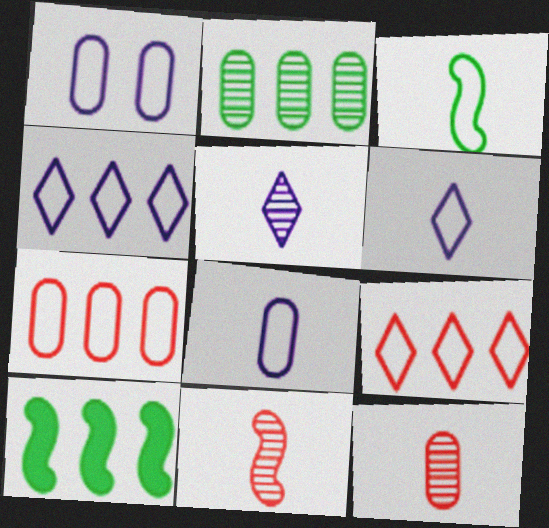[[1, 3, 9]]